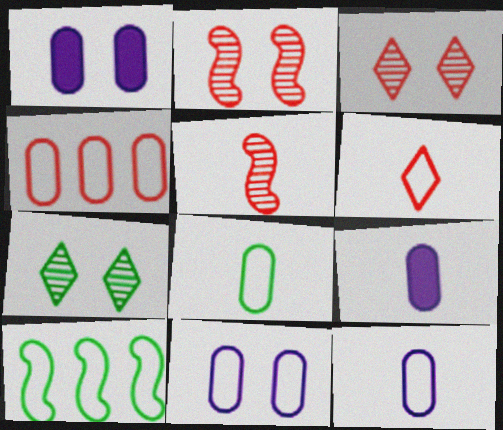[[3, 9, 10], 
[4, 8, 11], 
[6, 10, 11]]